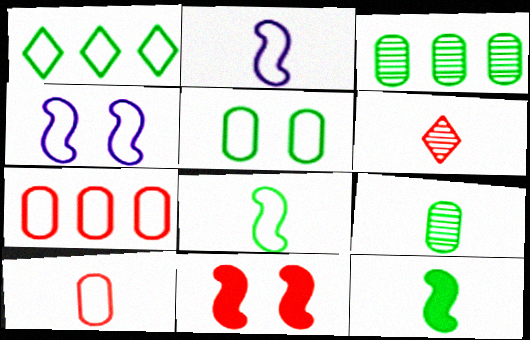[[1, 4, 10], 
[1, 5, 8], 
[6, 7, 11]]